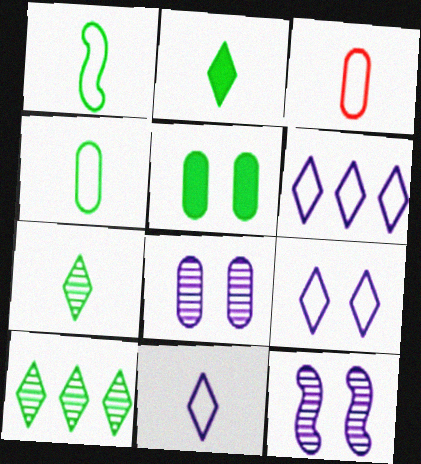[[1, 3, 11], 
[1, 5, 10], 
[6, 9, 11]]